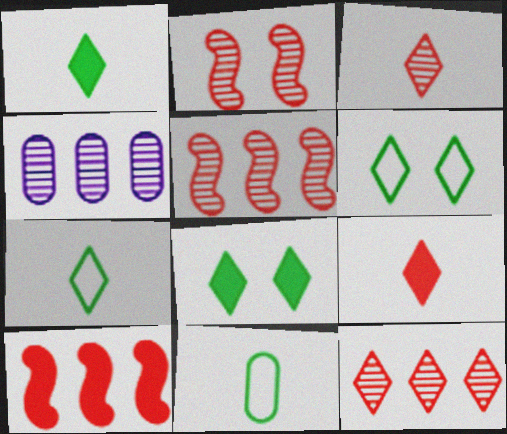[]